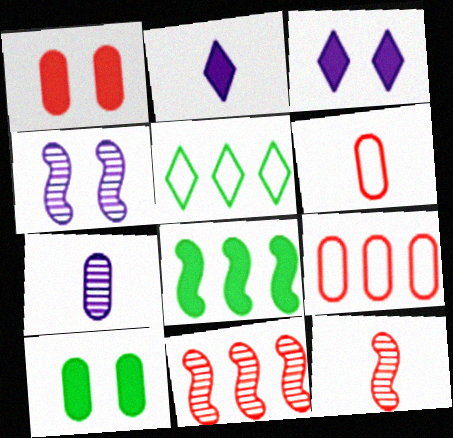[[1, 2, 8], 
[7, 9, 10]]